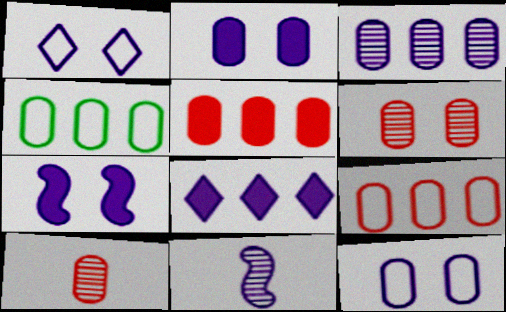[[2, 4, 10], 
[3, 4, 5], 
[8, 11, 12]]